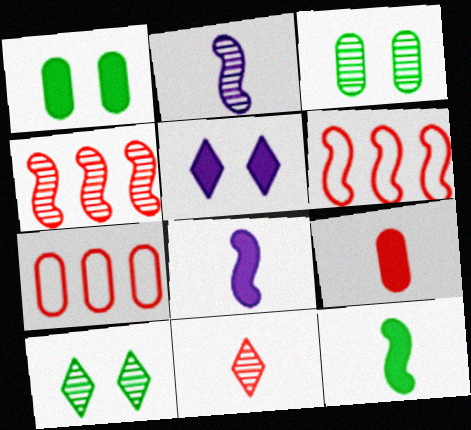[[7, 8, 10]]